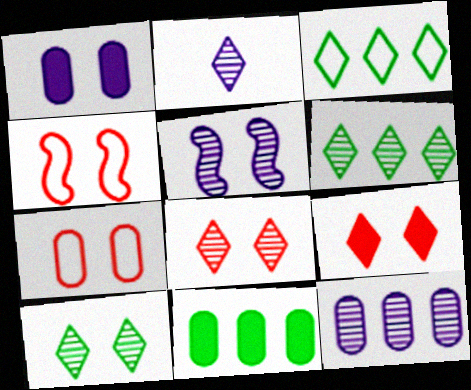[[1, 4, 10], 
[2, 3, 9], 
[2, 4, 11], 
[2, 5, 12], 
[2, 6, 8]]